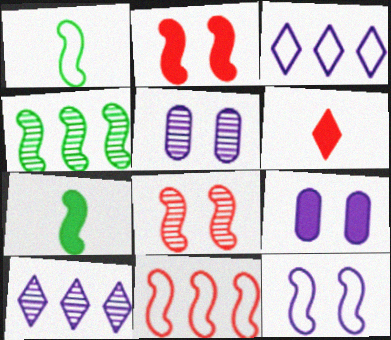[[1, 11, 12]]